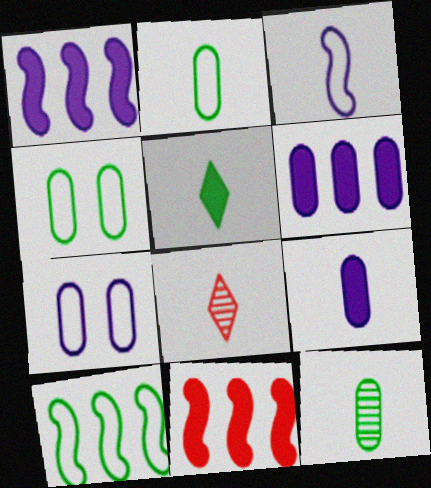[[1, 4, 8]]